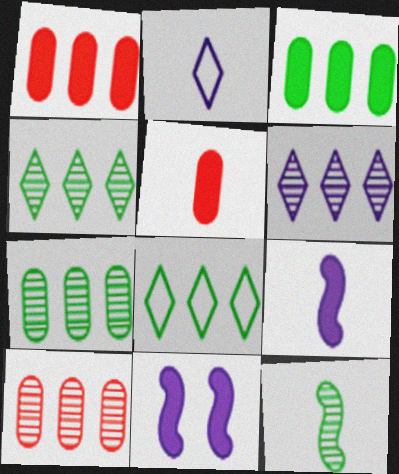[[2, 5, 12]]